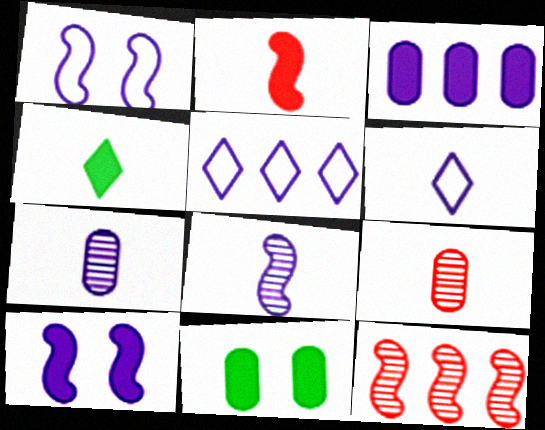[[5, 7, 10], 
[6, 11, 12]]